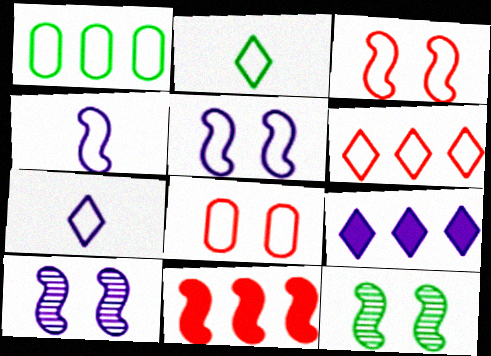[[1, 3, 7], 
[4, 11, 12]]